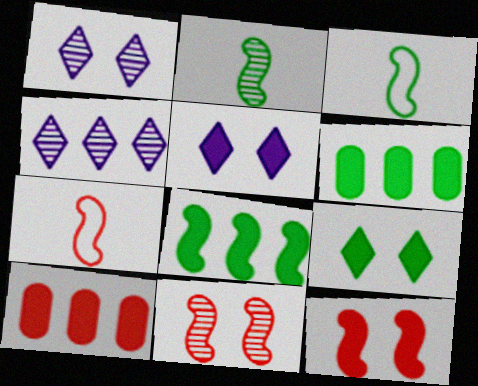[[1, 3, 10], 
[1, 6, 7]]